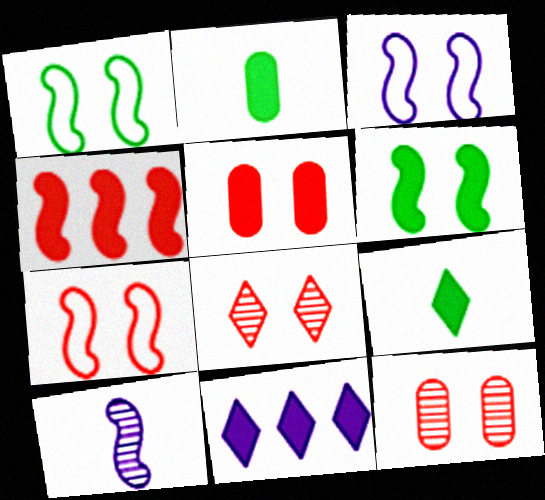[[1, 3, 7], 
[1, 4, 10], 
[5, 7, 8]]